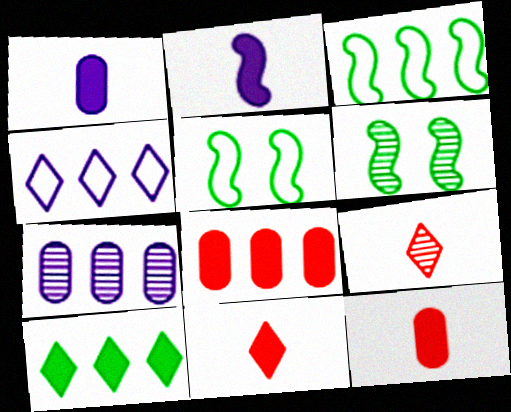[[4, 6, 12], 
[5, 7, 11], 
[6, 7, 9]]